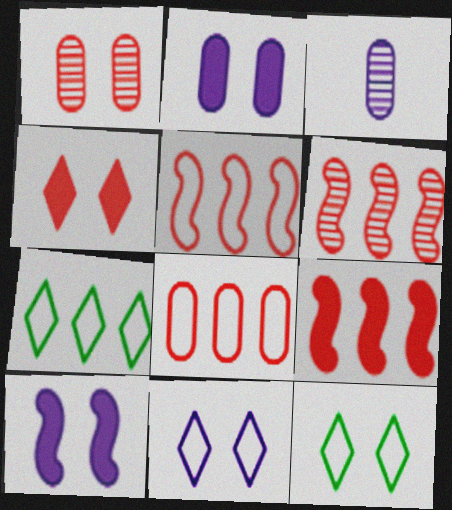[[1, 10, 12], 
[3, 9, 12], 
[5, 6, 9]]